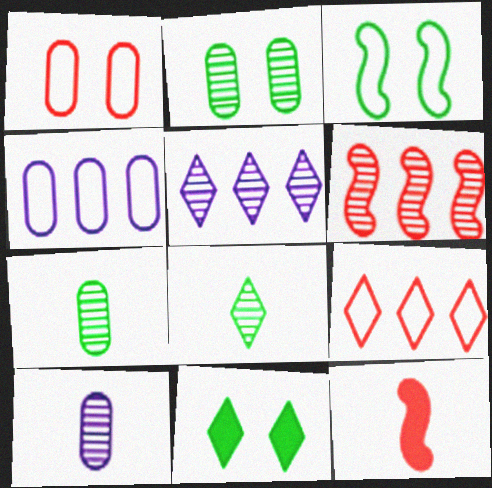[[2, 3, 11]]